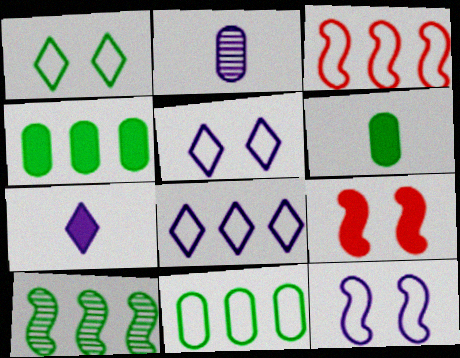[[1, 6, 10], 
[3, 8, 11], 
[4, 7, 9]]